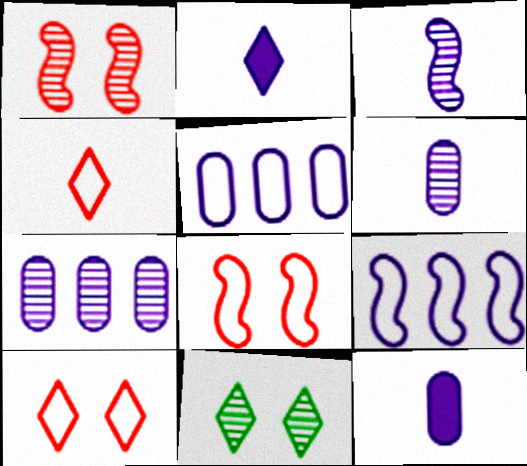[]